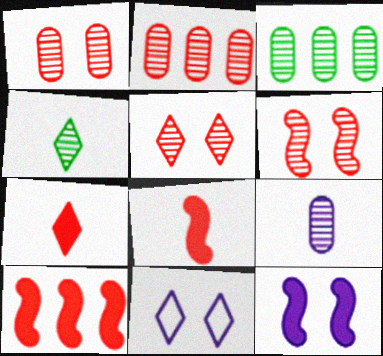[[1, 3, 9], 
[1, 5, 6], 
[3, 8, 11]]